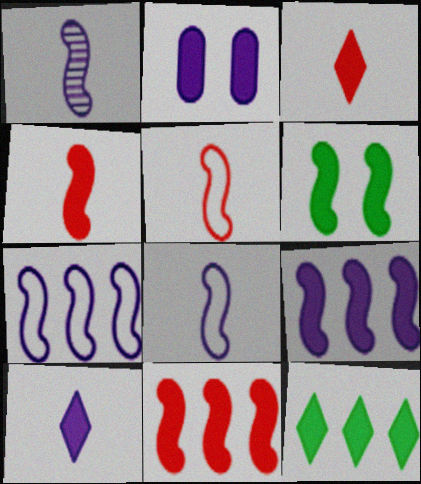[[2, 4, 12], 
[2, 9, 10], 
[4, 6, 9]]